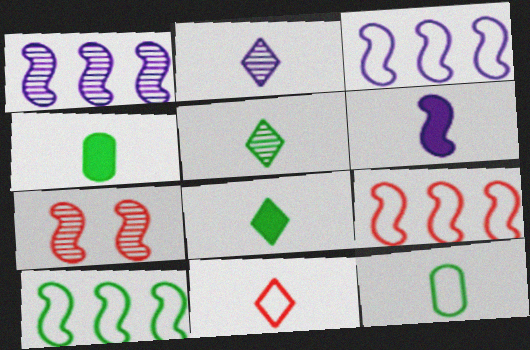[[2, 8, 11], 
[3, 9, 10], 
[6, 7, 10]]